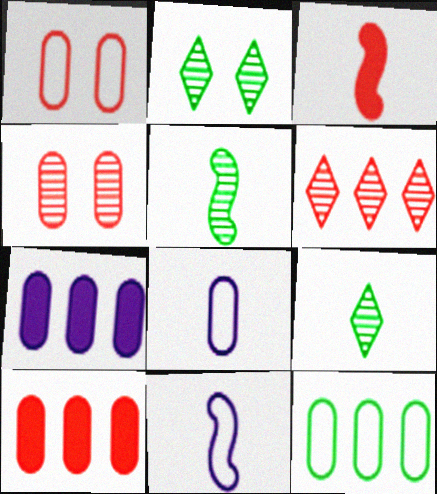[[1, 3, 6], 
[1, 8, 12], 
[2, 10, 11], 
[3, 5, 11], 
[3, 8, 9]]